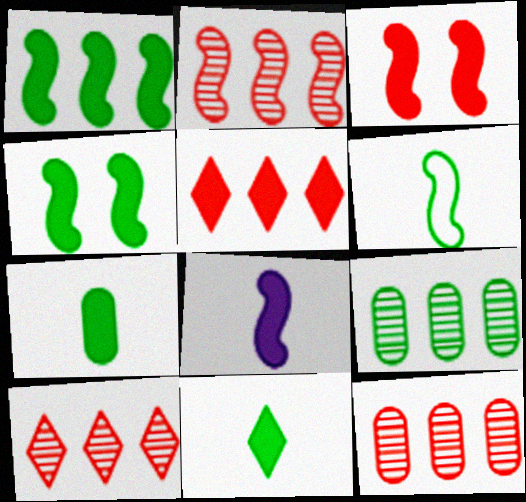[[1, 3, 8], 
[2, 10, 12]]